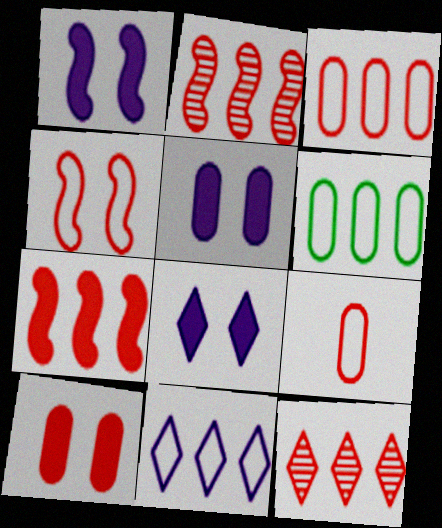[[1, 5, 8], 
[3, 7, 12]]